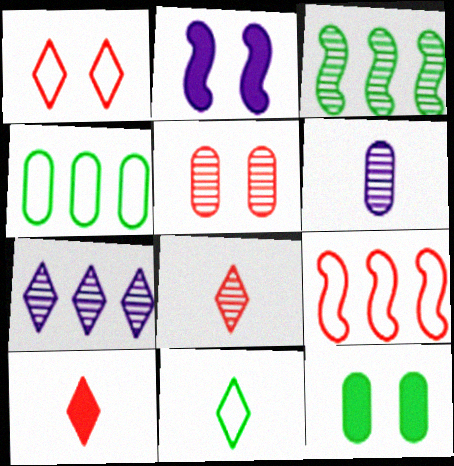[[2, 4, 8], 
[3, 11, 12], 
[5, 9, 10]]